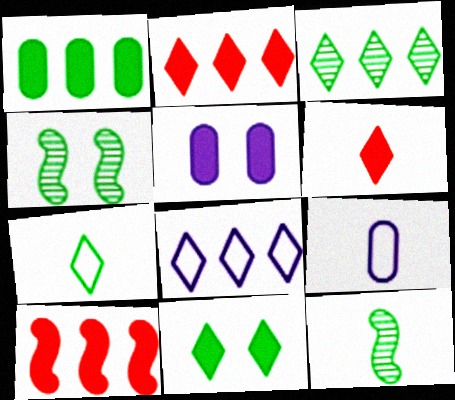[[1, 4, 7], 
[2, 3, 8], 
[2, 4, 9], 
[3, 7, 11], 
[6, 9, 12]]